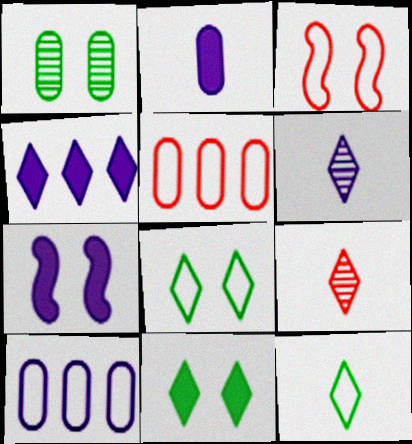[[1, 2, 5], 
[2, 4, 7], 
[3, 10, 12], 
[4, 8, 9], 
[6, 7, 10]]